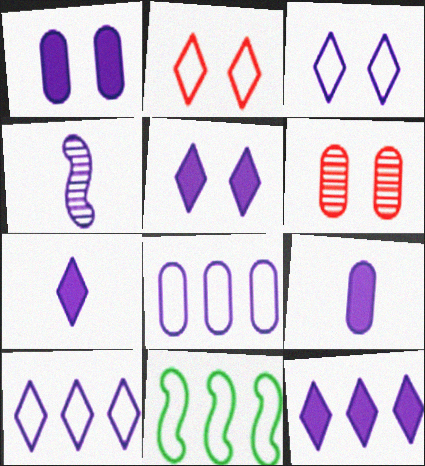[[1, 4, 10], 
[4, 5, 8], 
[5, 7, 12], 
[6, 7, 11]]